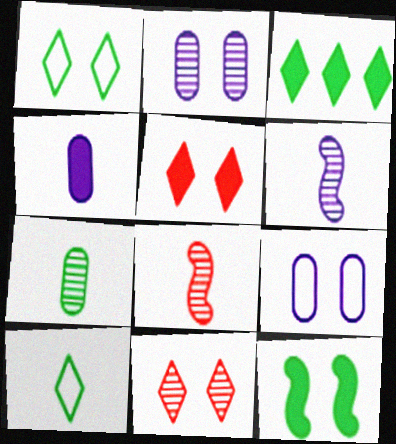[[3, 8, 9], 
[4, 8, 10], 
[9, 11, 12]]